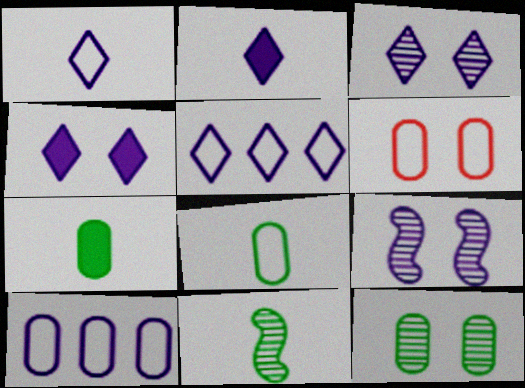[[2, 3, 5], 
[2, 9, 10], 
[6, 8, 10]]